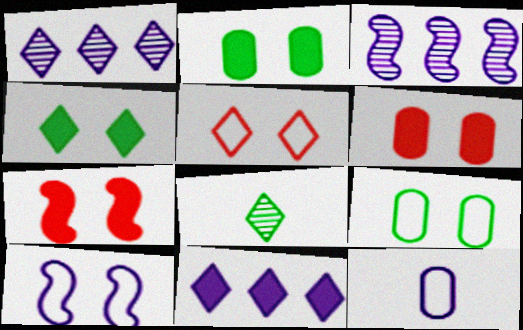[[5, 8, 11], 
[5, 9, 10]]